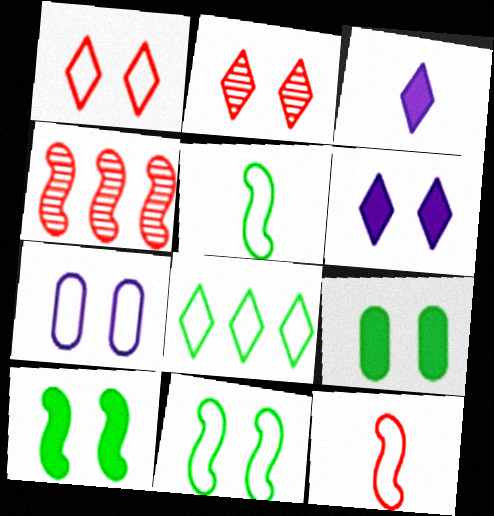[[1, 7, 11], 
[2, 3, 8], 
[2, 7, 10], 
[7, 8, 12]]